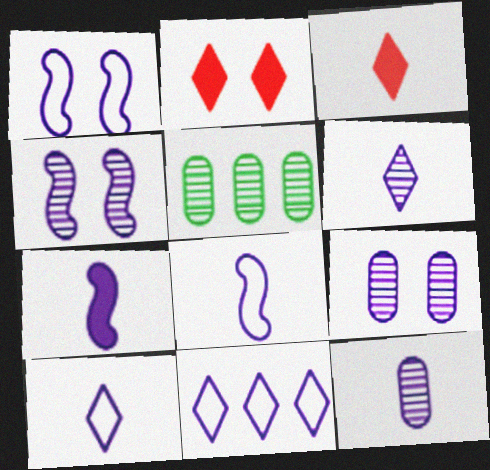[[1, 3, 5], 
[2, 5, 8], 
[7, 9, 11], 
[7, 10, 12]]